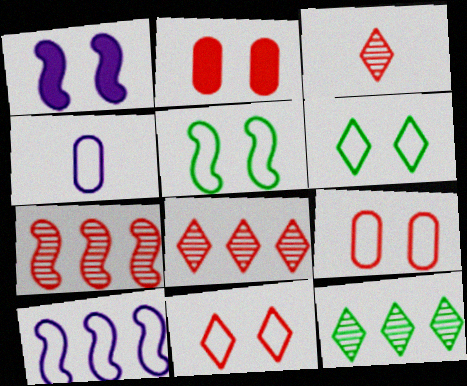[]